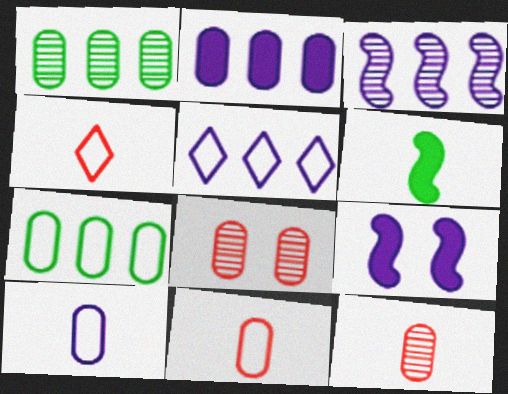[[1, 4, 9], 
[2, 3, 5], 
[5, 6, 8]]